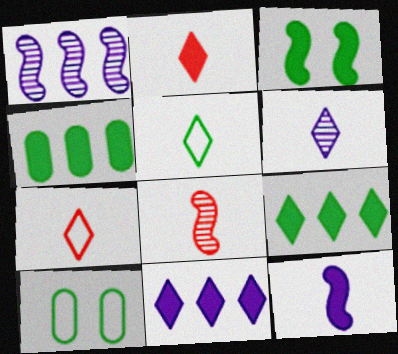[[1, 2, 10], 
[2, 5, 6], 
[8, 10, 11]]